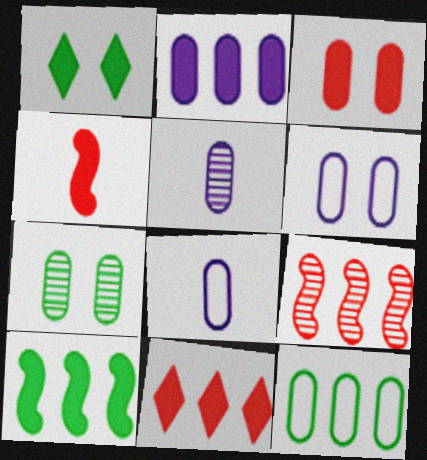[[1, 2, 4], 
[1, 8, 9], 
[2, 5, 6], 
[2, 10, 11], 
[3, 4, 11], 
[3, 5, 12], 
[3, 6, 7]]